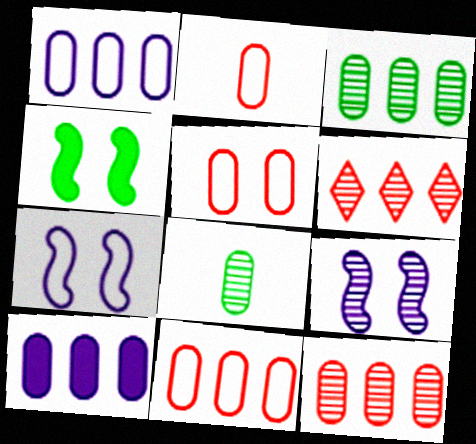[[2, 5, 11], 
[3, 10, 11], 
[5, 8, 10], 
[6, 8, 9]]